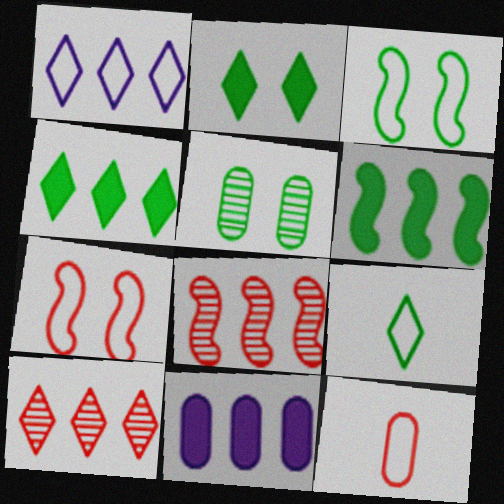[[1, 3, 12], 
[1, 4, 10], 
[2, 3, 5], 
[5, 6, 9], 
[5, 11, 12]]